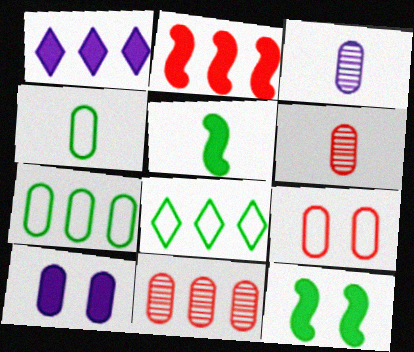[[4, 10, 11], 
[6, 7, 10]]